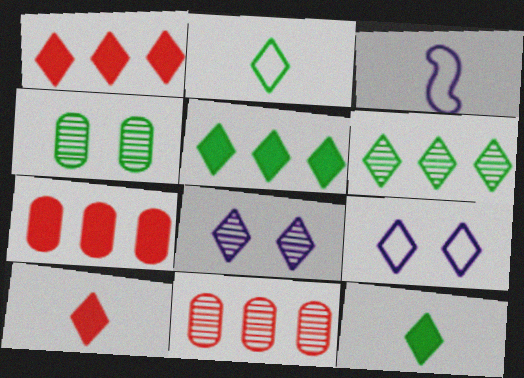[[1, 2, 8], 
[1, 3, 4], 
[6, 9, 10]]